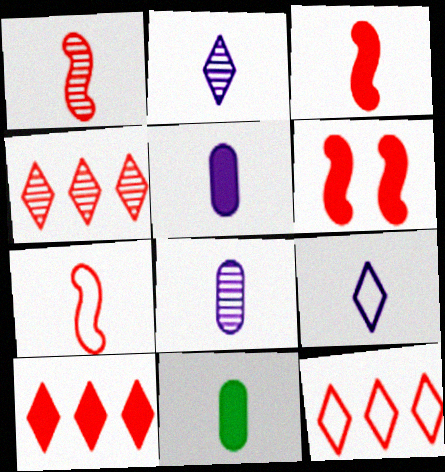[[1, 3, 7], 
[1, 9, 11], 
[2, 7, 11], 
[4, 10, 12]]